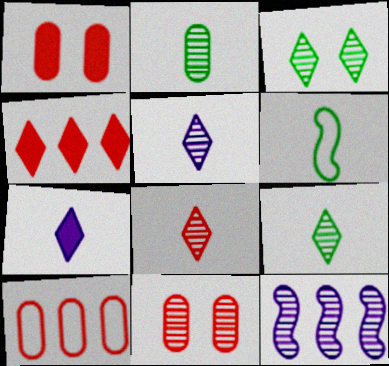[[5, 8, 9], 
[9, 11, 12]]